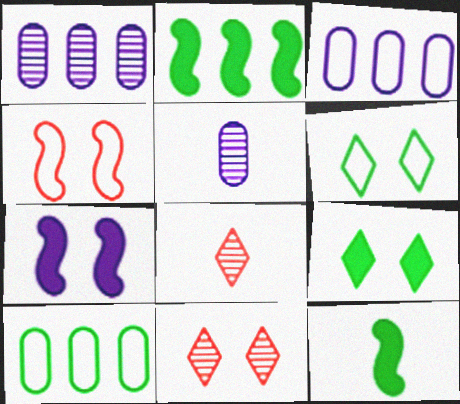[[3, 11, 12], 
[7, 8, 10]]